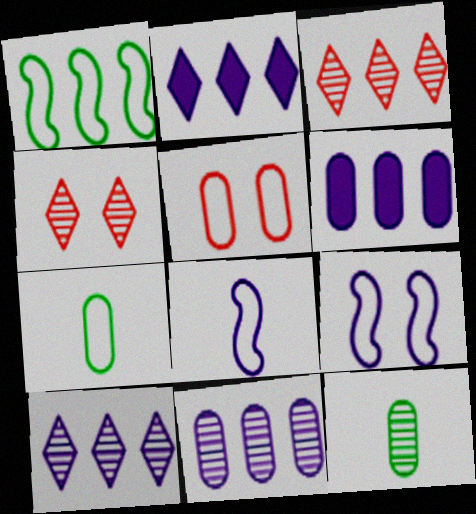[[1, 3, 6], 
[5, 6, 12]]